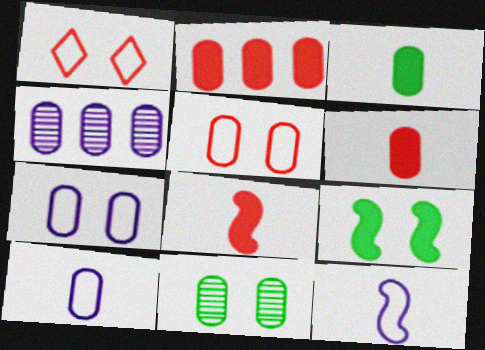[[2, 10, 11], 
[3, 4, 5]]